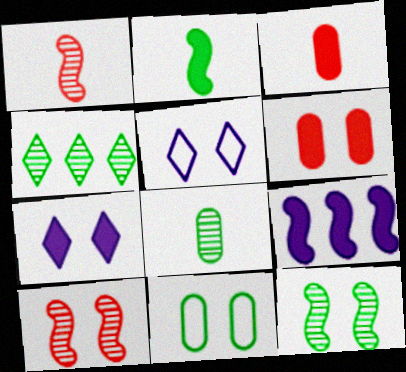[[2, 4, 11], 
[4, 8, 12], 
[5, 6, 12], 
[7, 10, 11]]